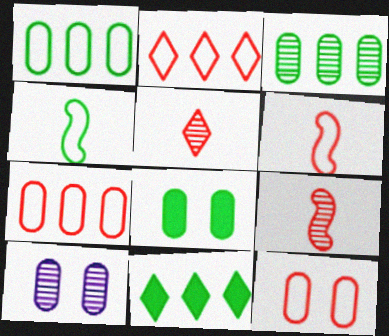[[2, 6, 12], 
[6, 10, 11], 
[8, 10, 12]]